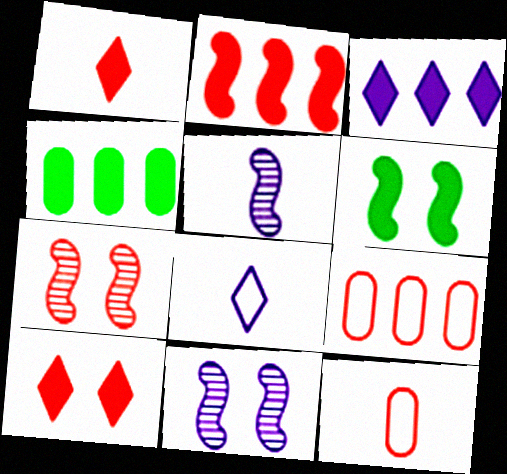[[1, 7, 9], 
[2, 3, 4], 
[4, 7, 8]]